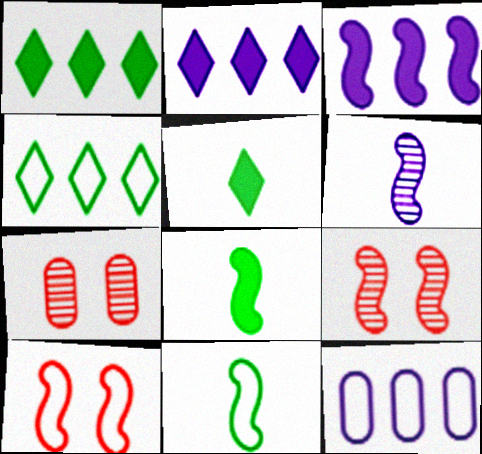[[2, 7, 11], 
[3, 9, 11], 
[5, 9, 12]]